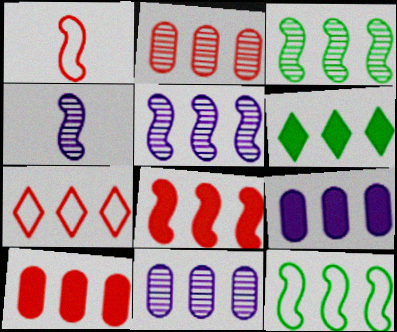[[2, 7, 8], 
[3, 7, 9], 
[5, 8, 12], 
[6, 8, 9]]